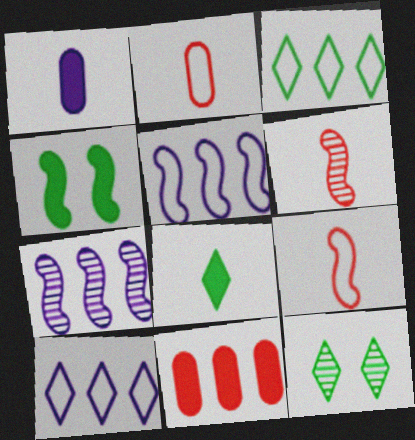[[3, 7, 11], 
[3, 8, 12], 
[4, 5, 6], 
[4, 7, 9]]